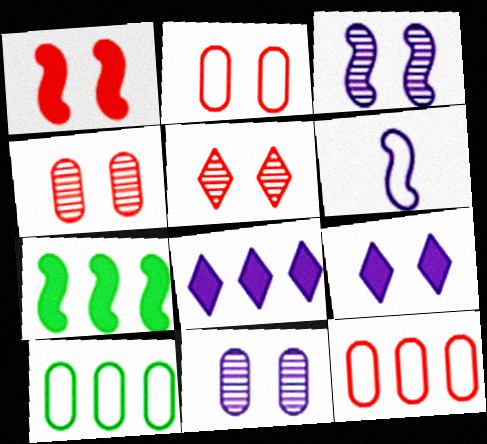[[1, 2, 5], 
[6, 8, 11]]